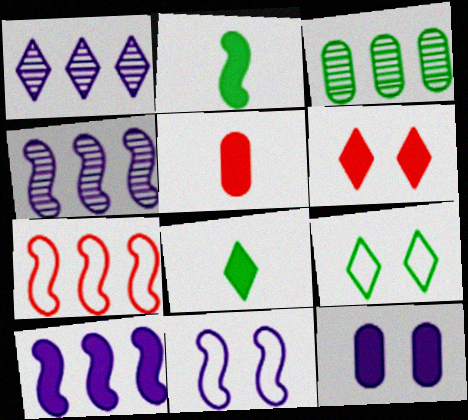[[2, 3, 9], 
[4, 5, 9]]